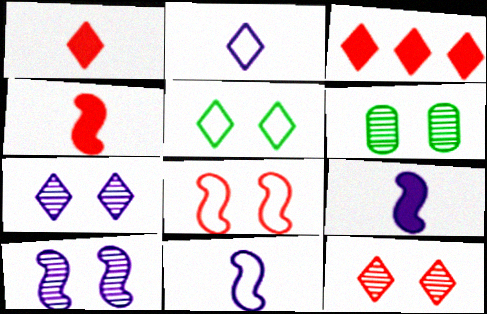[[3, 6, 11], 
[6, 10, 12]]